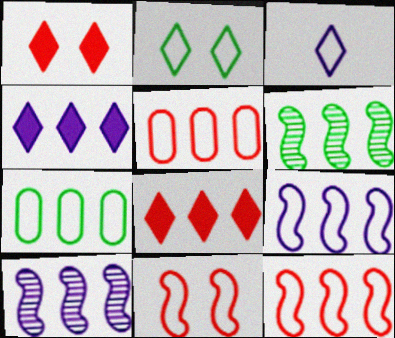[[3, 7, 11], 
[4, 5, 6], 
[7, 8, 10]]